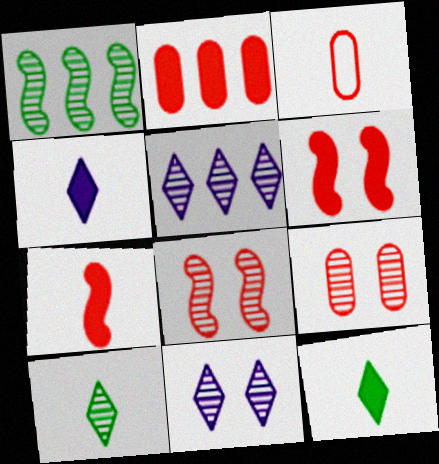[[2, 3, 9]]